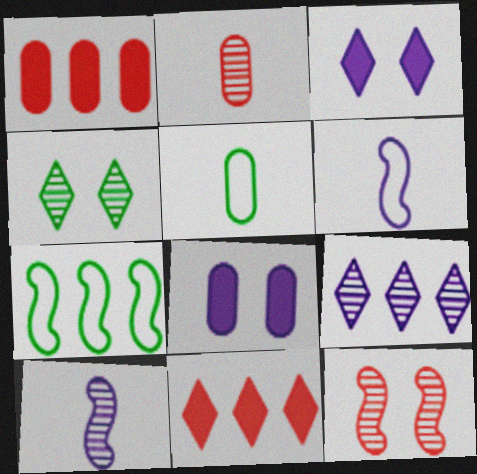[[1, 4, 6], 
[1, 7, 9], 
[2, 3, 7], 
[6, 8, 9]]